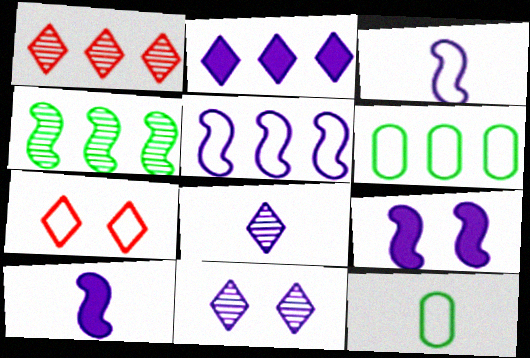[[1, 9, 12], 
[3, 6, 7], 
[5, 7, 12]]